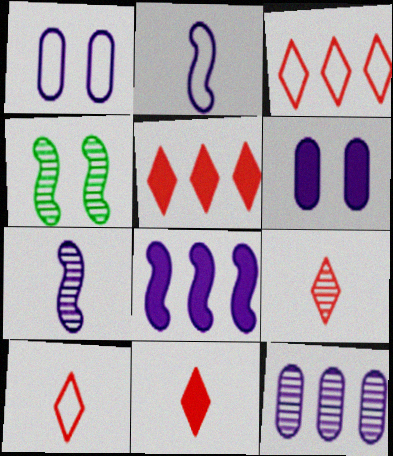[[4, 9, 12], 
[9, 10, 11]]